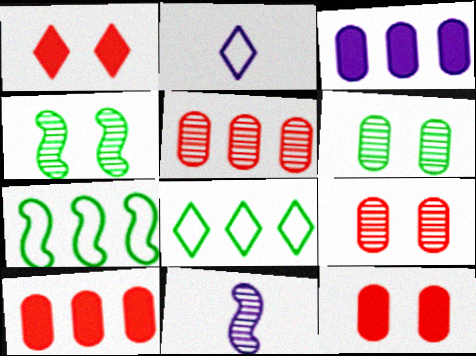[[2, 4, 10], 
[8, 11, 12]]